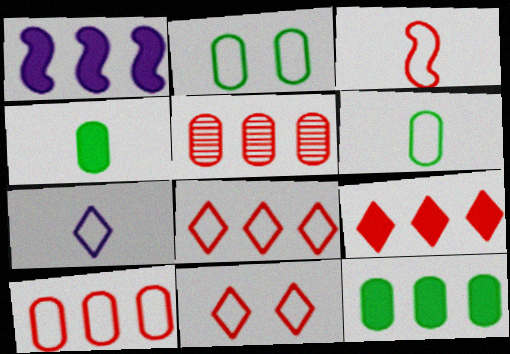[[1, 9, 12], 
[3, 6, 7], 
[3, 10, 11]]